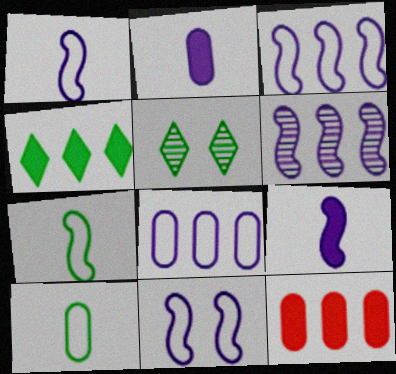[[1, 3, 11], 
[1, 5, 12], 
[6, 9, 11]]